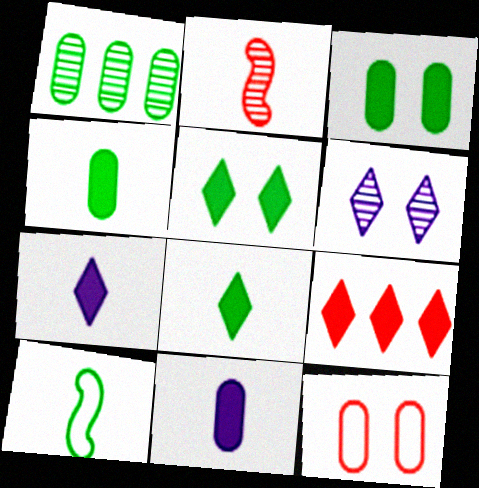[[1, 2, 6], 
[1, 5, 10], 
[1, 11, 12], 
[2, 9, 12], 
[5, 7, 9]]